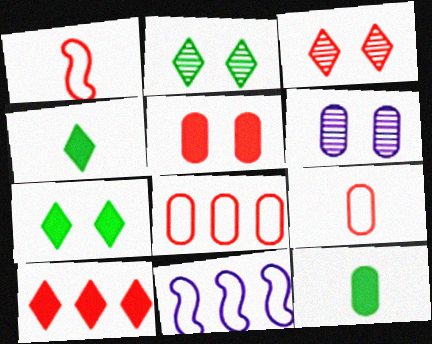[[3, 11, 12], 
[6, 8, 12]]